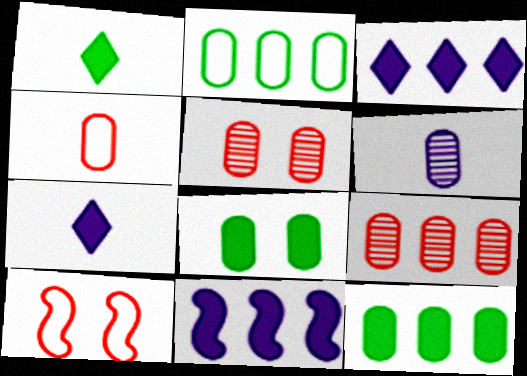[]